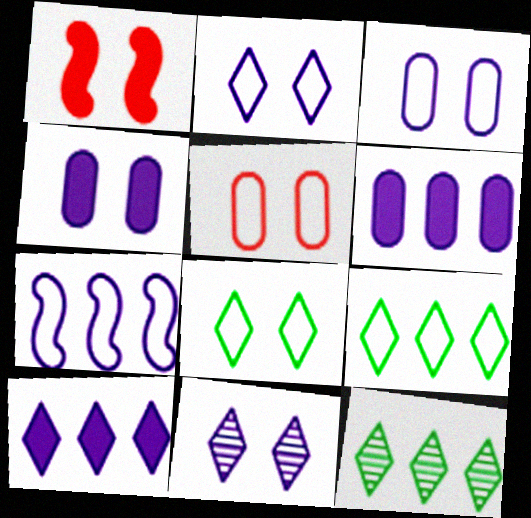[]